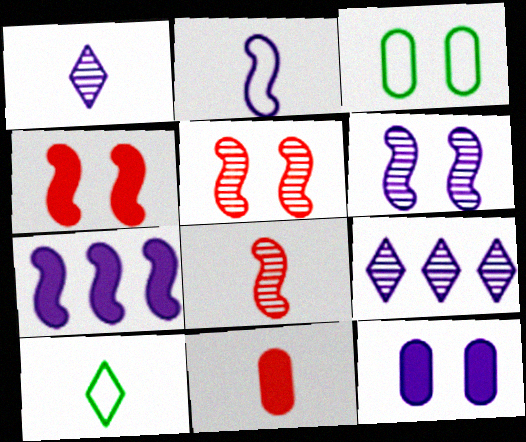[[2, 6, 7], 
[2, 9, 12]]